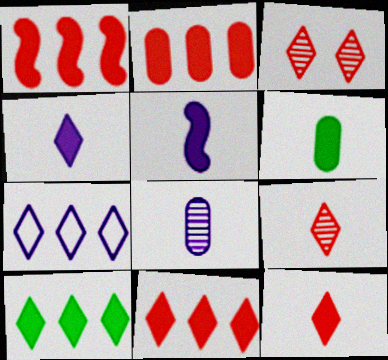[[1, 2, 11], 
[5, 6, 12]]